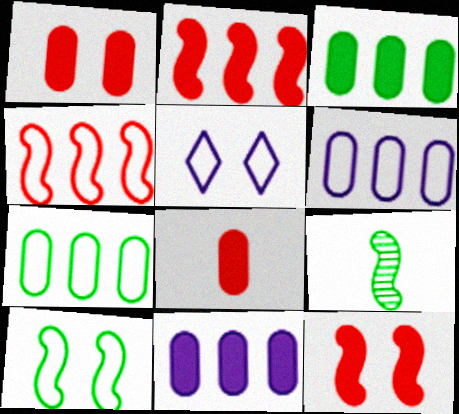[]